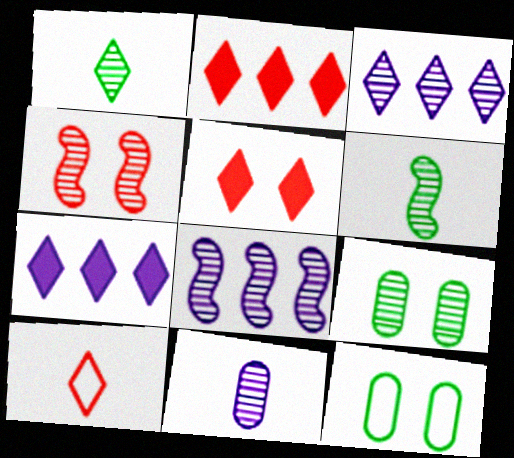[[4, 6, 8]]